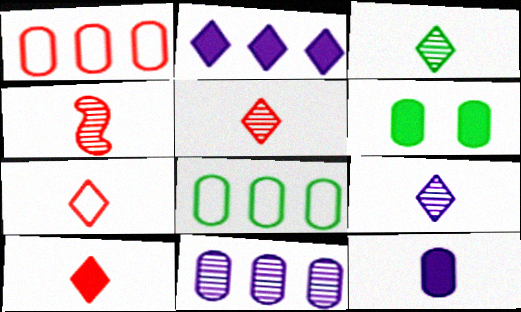[[3, 5, 9], 
[5, 7, 10]]